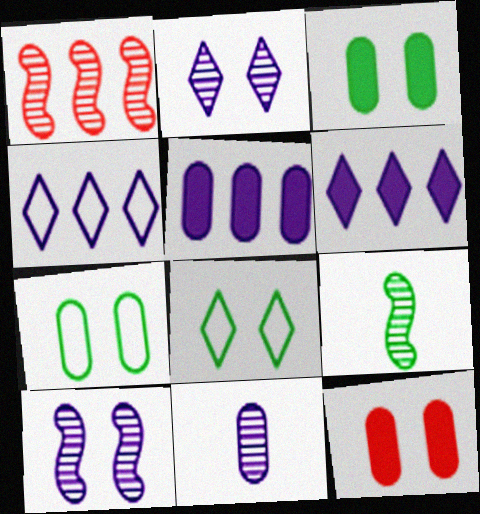[[1, 9, 10], 
[4, 9, 12], 
[8, 10, 12]]